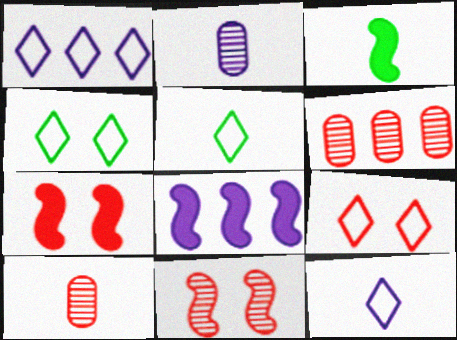[[1, 5, 9], 
[3, 7, 8], 
[3, 10, 12], 
[4, 8, 10]]